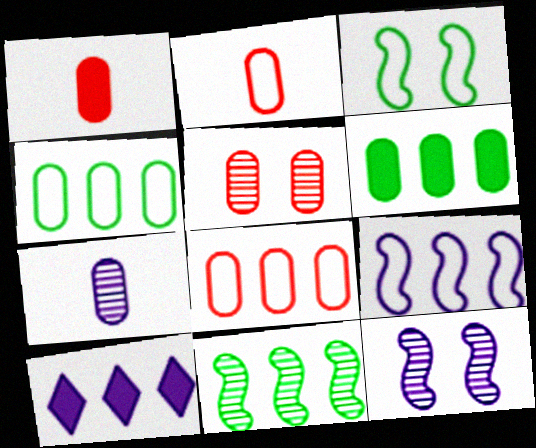[[1, 5, 8], 
[8, 10, 11]]